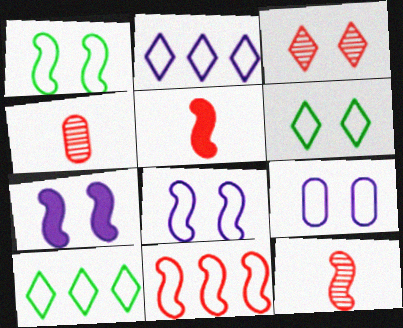[[4, 7, 10]]